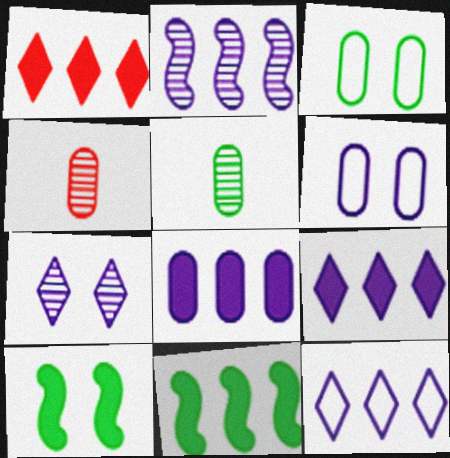[[1, 8, 11], 
[2, 8, 12], 
[3, 4, 8], 
[4, 10, 12]]